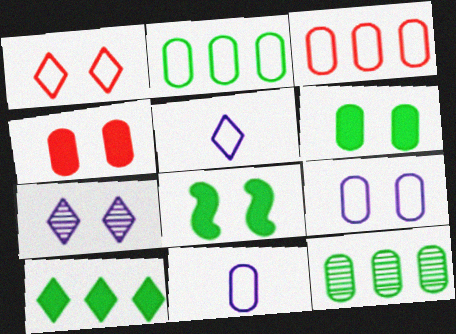[[4, 11, 12]]